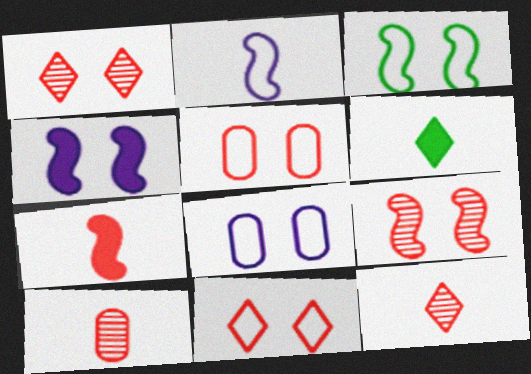[[2, 6, 10], 
[3, 4, 9], 
[3, 8, 11]]